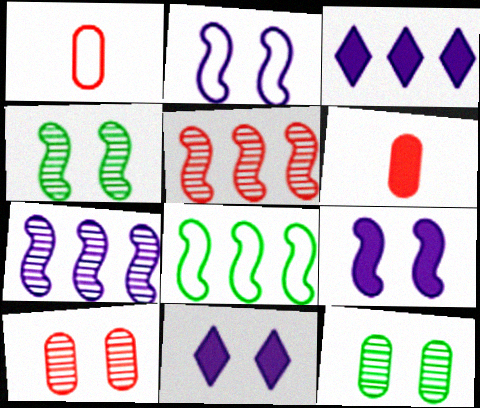[[1, 3, 4]]